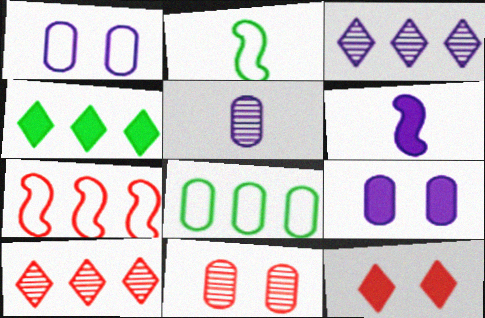[[1, 3, 6], 
[2, 9, 10]]